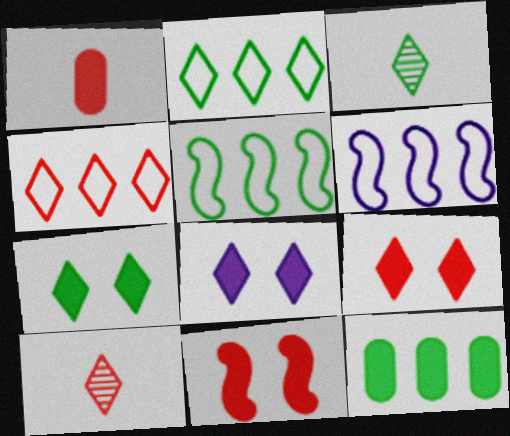[[2, 3, 7], 
[2, 8, 10], 
[3, 4, 8], 
[4, 9, 10], 
[7, 8, 9]]